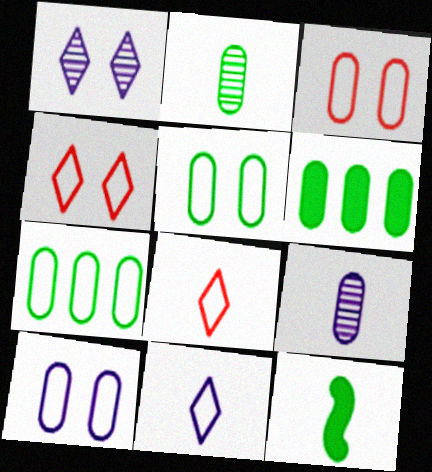[[2, 5, 6], 
[3, 5, 10], 
[3, 6, 9], 
[8, 9, 12]]